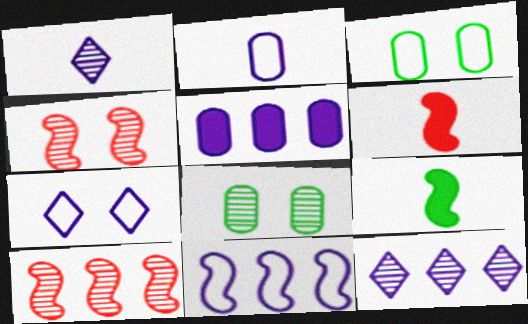[[1, 8, 10], 
[2, 7, 11], 
[3, 6, 12], 
[4, 9, 11], 
[5, 11, 12]]